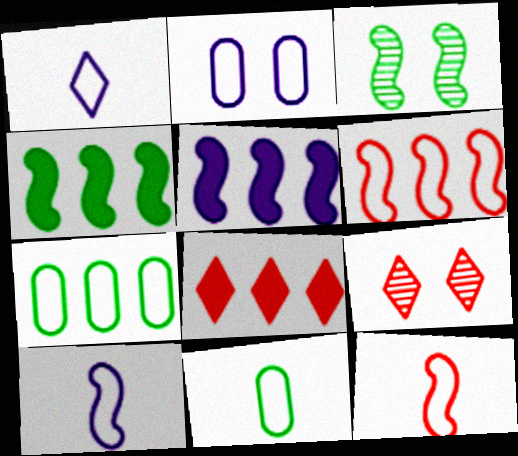[[1, 11, 12], 
[3, 5, 12], 
[5, 9, 11]]